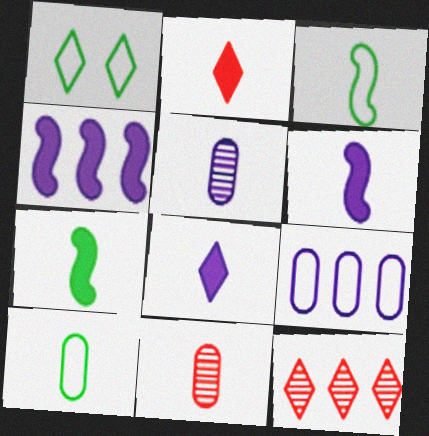[[1, 4, 11], 
[1, 8, 12], 
[2, 3, 5], 
[3, 8, 11]]